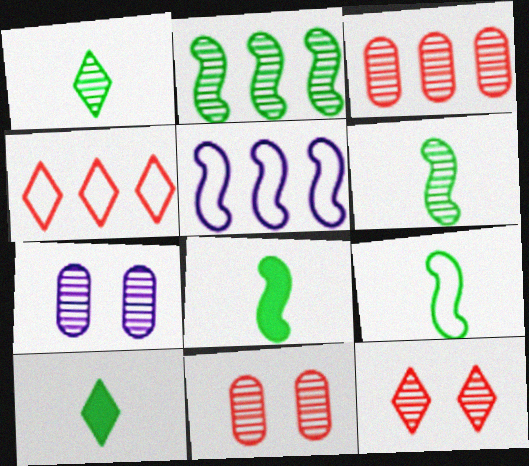[[4, 7, 8], 
[5, 10, 11], 
[6, 8, 9]]